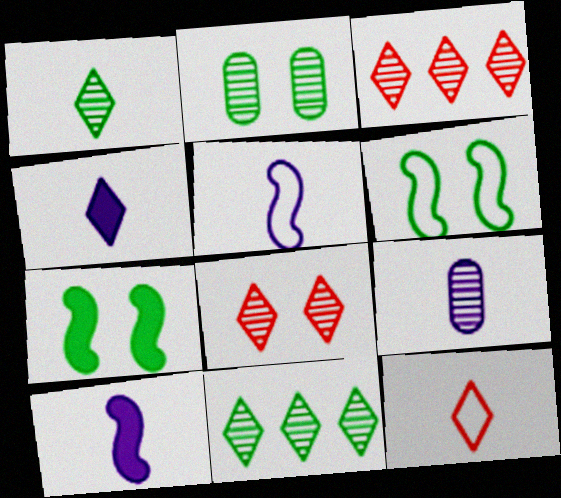[[1, 4, 12], 
[4, 5, 9]]